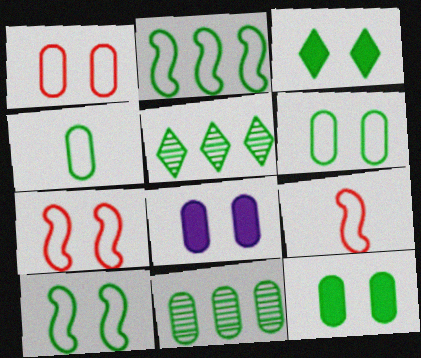[[4, 11, 12], 
[5, 8, 9]]